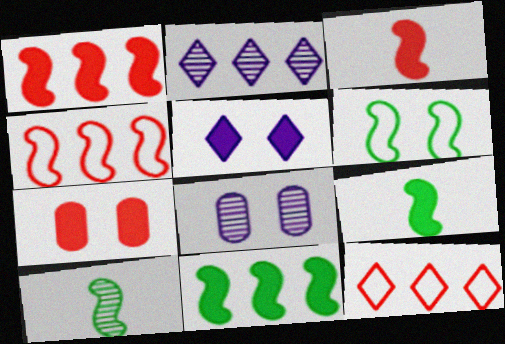[[6, 10, 11], 
[8, 9, 12]]